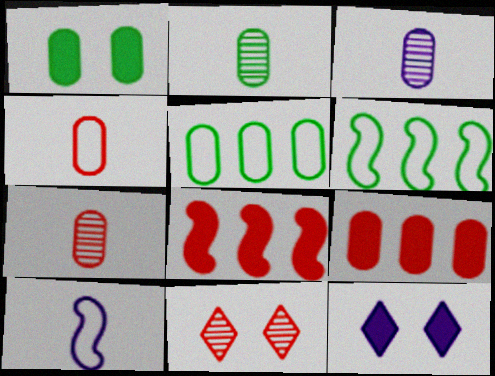[[1, 2, 5], 
[2, 3, 7], 
[4, 8, 11], 
[6, 7, 12]]